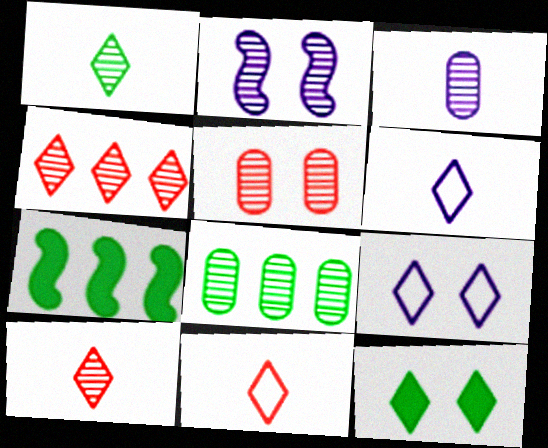[[2, 8, 10], 
[3, 5, 8], 
[4, 6, 12], 
[5, 6, 7]]